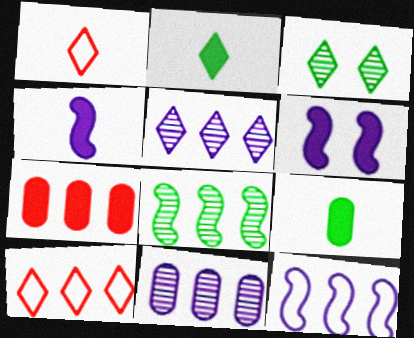[[2, 6, 7]]